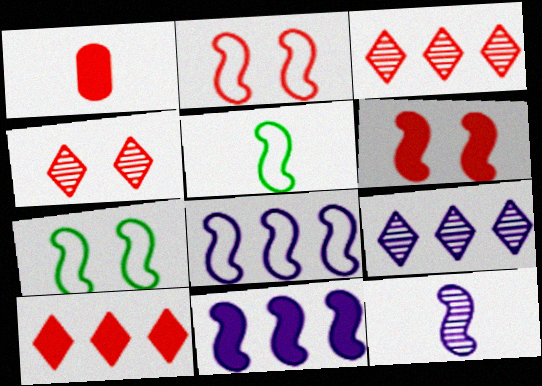[[1, 2, 3], 
[1, 6, 10], 
[1, 7, 9], 
[2, 5, 8]]